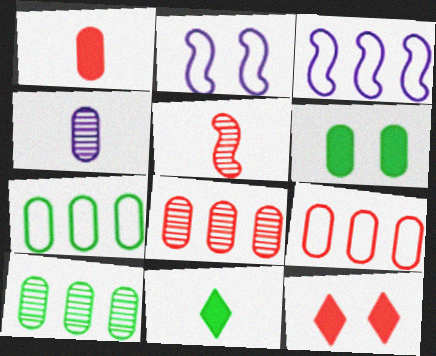[[2, 8, 11], 
[4, 6, 9], 
[5, 9, 12]]